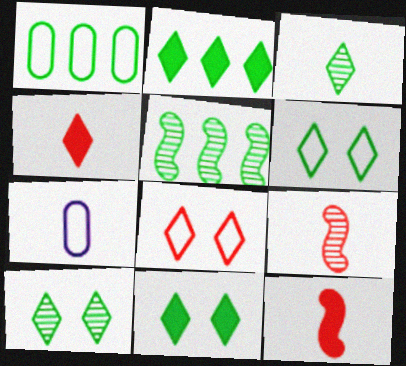[[1, 2, 5], 
[2, 3, 6], 
[3, 7, 12], 
[6, 10, 11]]